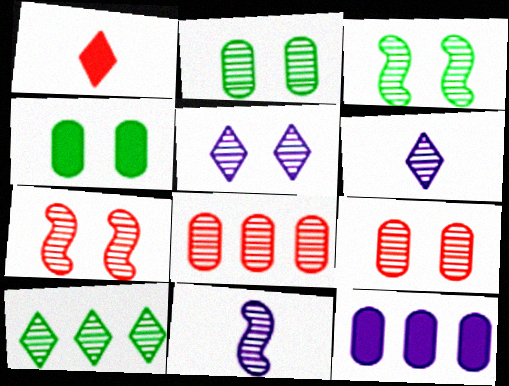[[2, 5, 7], 
[3, 5, 9], 
[3, 6, 8], 
[9, 10, 11]]